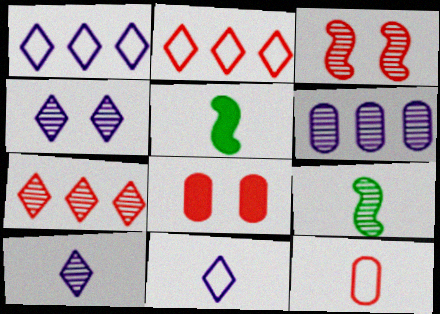[[1, 8, 9], 
[5, 10, 12]]